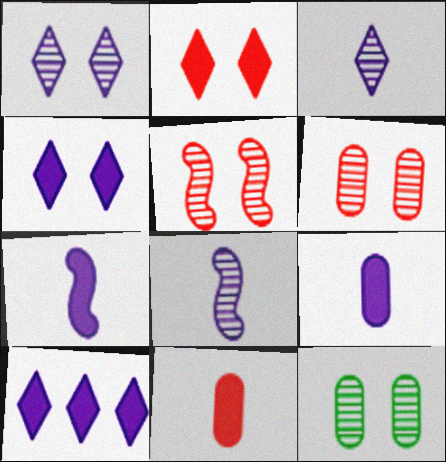[[1, 5, 12]]